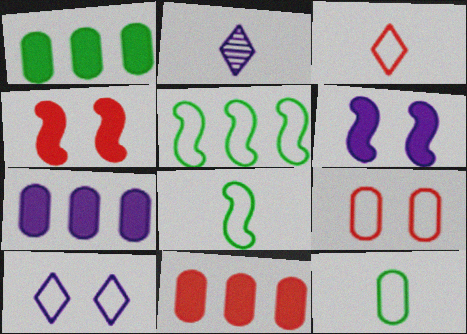[[1, 7, 11]]